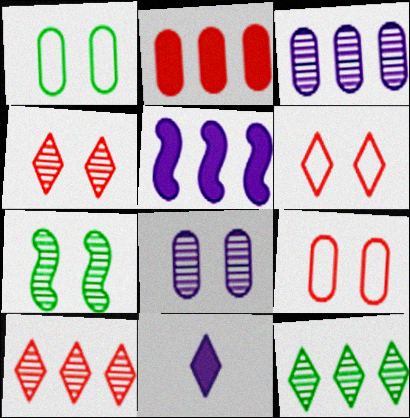[[4, 7, 8], 
[6, 11, 12]]